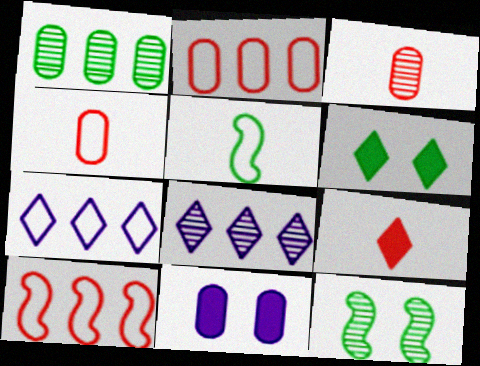[[1, 4, 11], 
[1, 5, 6], 
[3, 8, 12]]